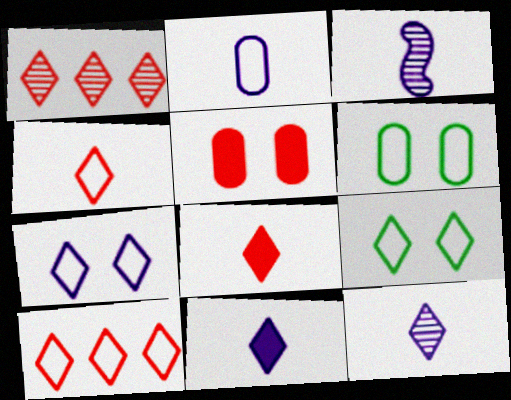[[1, 9, 11], 
[2, 3, 11]]